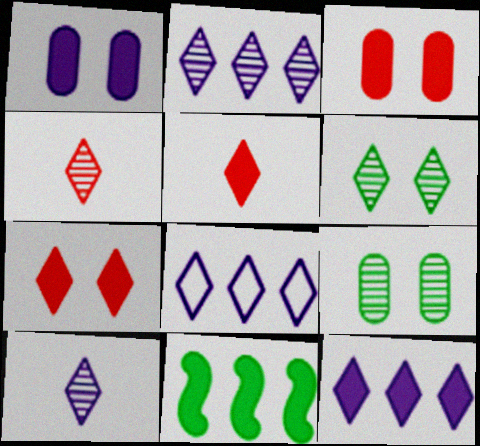[[1, 5, 11], 
[2, 4, 6], 
[2, 8, 12], 
[5, 6, 8]]